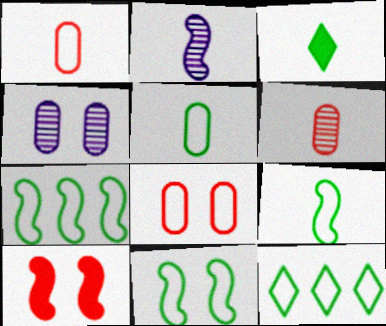[[1, 2, 3], 
[2, 7, 10], 
[5, 11, 12], 
[7, 9, 11]]